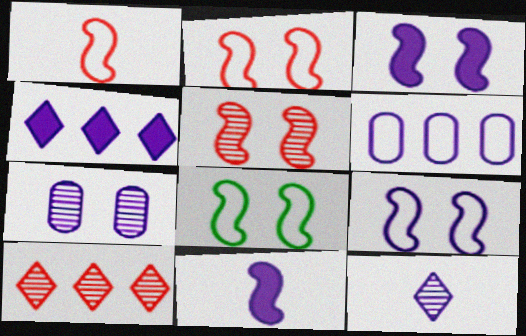[[2, 8, 9], 
[3, 5, 8], 
[3, 6, 12]]